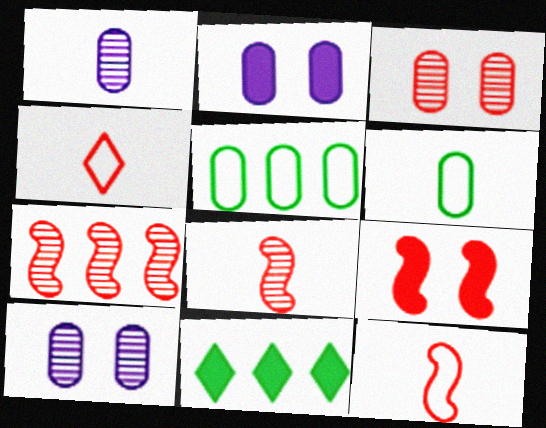[[7, 9, 12], 
[10, 11, 12]]